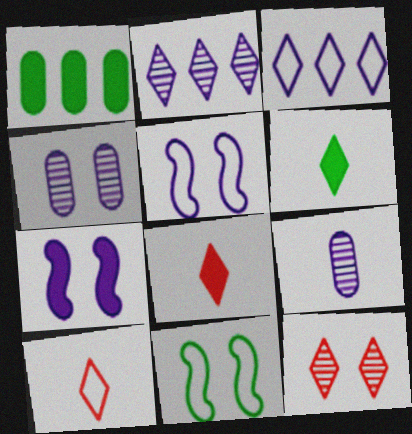[[1, 7, 8], 
[3, 6, 12], 
[3, 7, 9]]